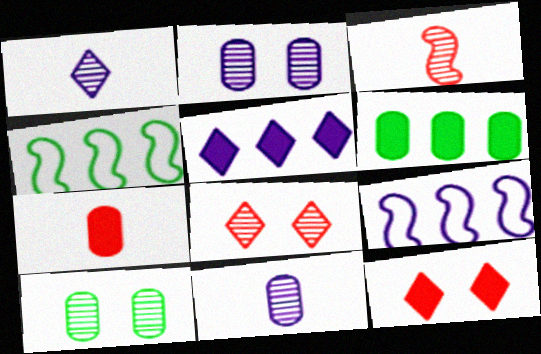[[4, 11, 12]]